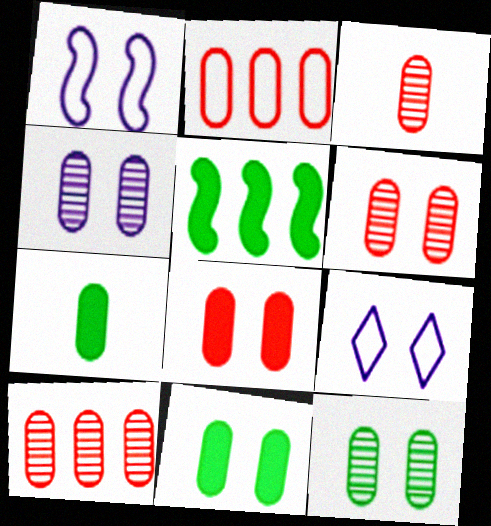[[2, 3, 8], 
[2, 4, 7], 
[3, 5, 9], 
[3, 6, 10], 
[4, 6, 12]]